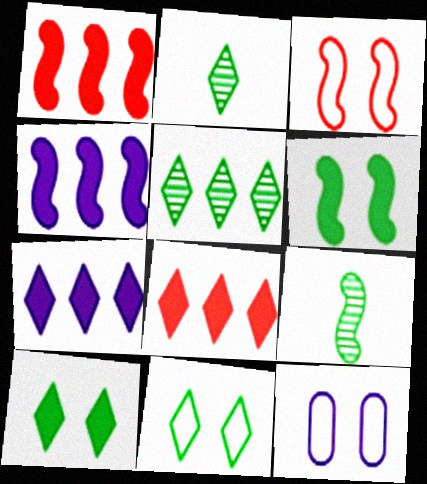[[1, 2, 12], 
[3, 4, 9], 
[3, 11, 12], 
[8, 9, 12]]